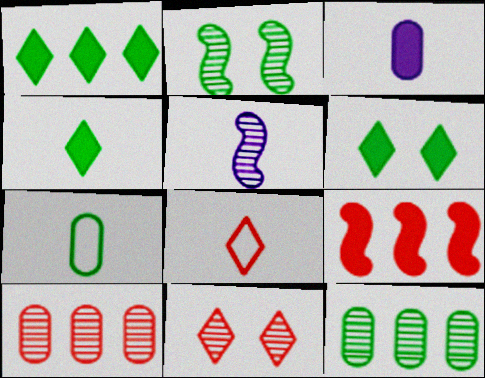[[1, 2, 7], 
[1, 4, 6], 
[3, 6, 9], 
[5, 11, 12]]